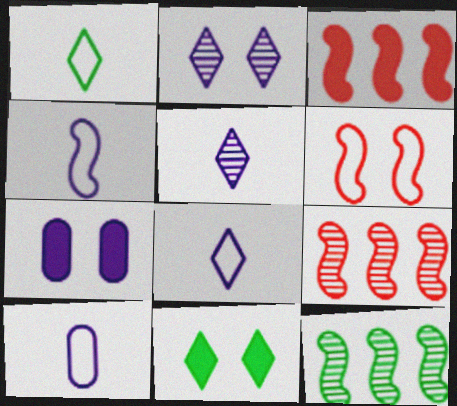[[1, 7, 9], 
[4, 8, 10], 
[9, 10, 11]]